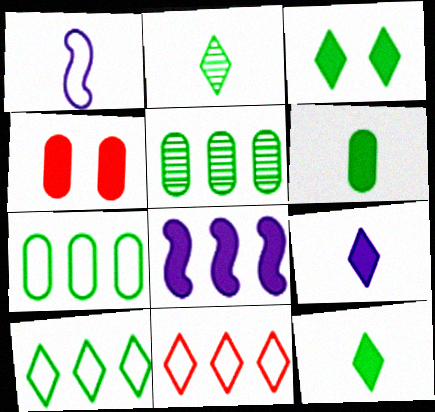[[2, 3, 10], 
[4, 8, 12], 
[5, 8, 11]]